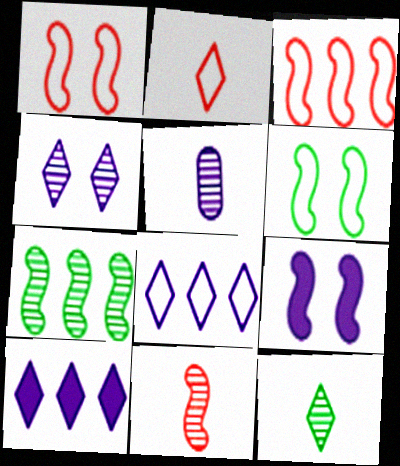[[5, 8, 9], 
[5, 11, 12]]